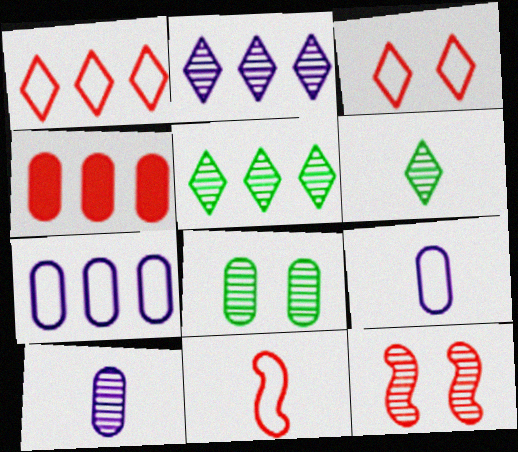[[4, 8, 9], 
[5, 10, 12]]